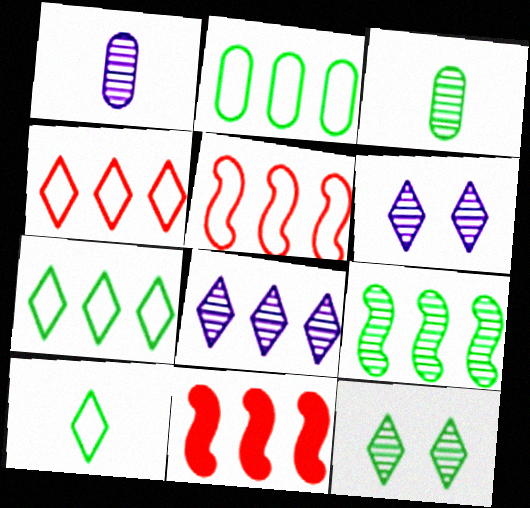[[2, 8, 11], 
[3, 9, 12]]